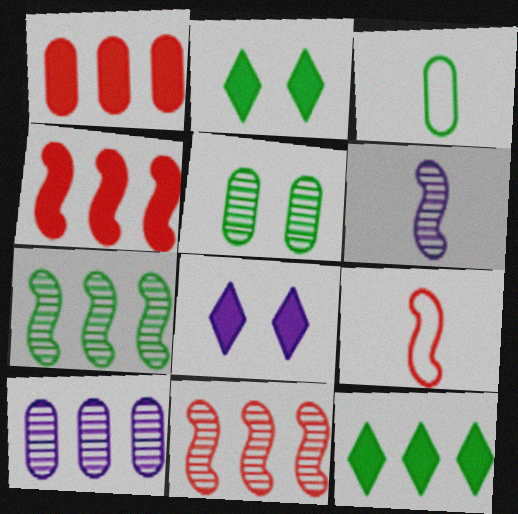[[2, 3, 7], 
[2, 9, 10], 
[3, 8, 11]]